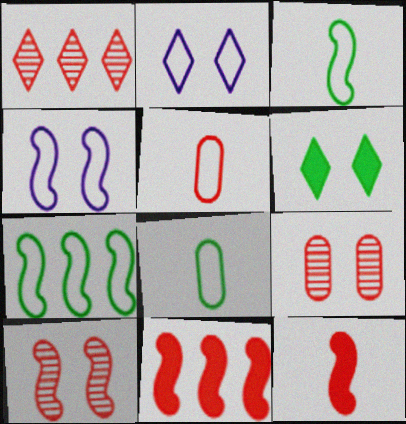[[2, 5, 7], 
[4, 6, 9]]